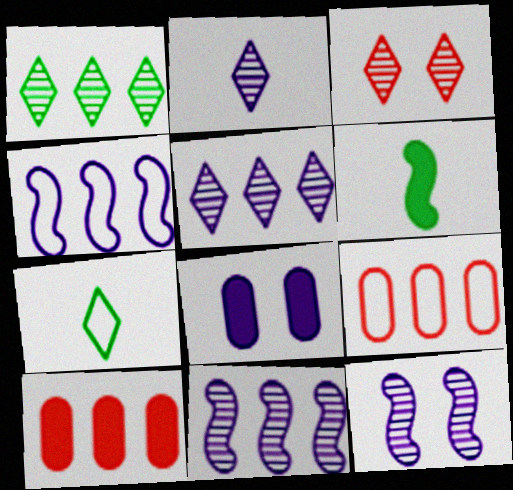[[1, 2, 3], 
[1, 4, 10], 
[2, 4, 8], 
[7, 10, 12]]